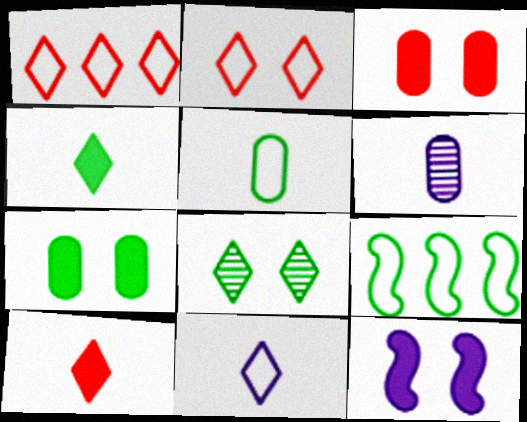[]